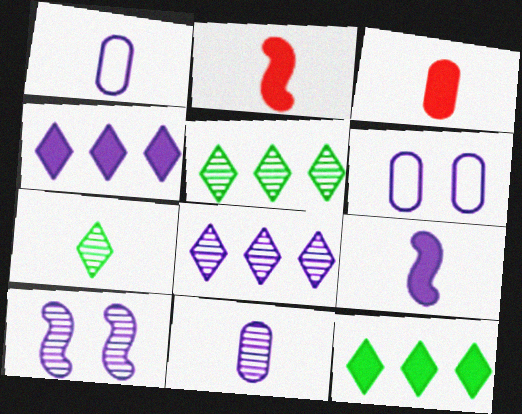[[1, 2, 7], 
[1, 4, 10], 
[2, 5, 6], 
[6, 8, 9], 
[8, 10, 11]]